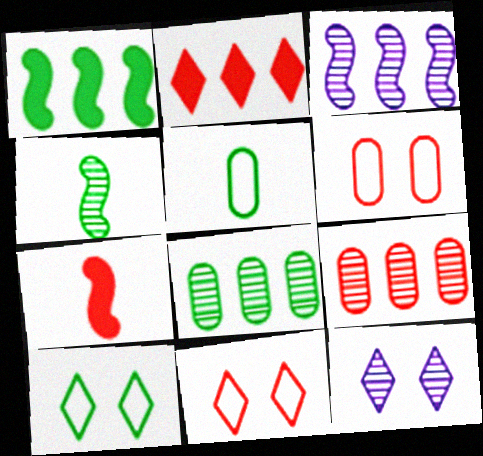[[4, 9, 12], 
[7, 9, 11]]